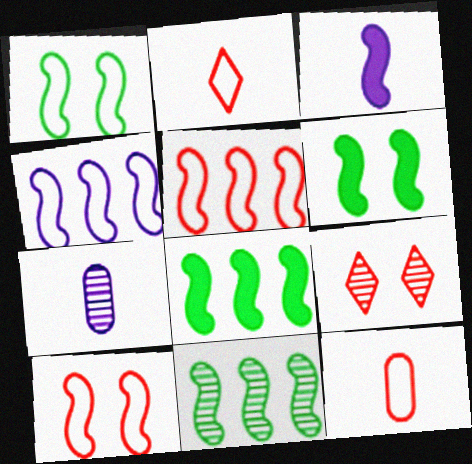[[3, 10, 11], 
[7, 9, 11]]